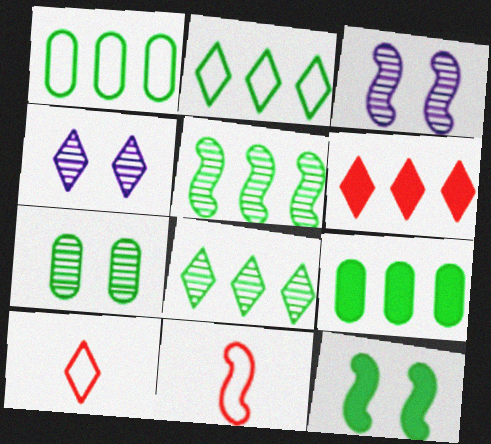[[2, 5, 9], 
[3, 9, 10], 
[4, 9, 11]]